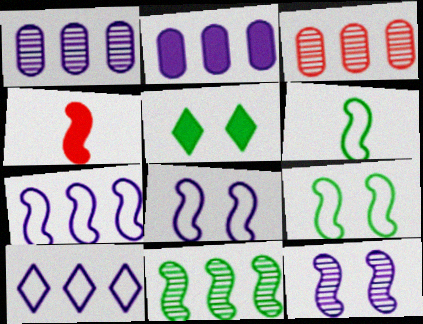[[2, 4, 5], 
[4, 8, 11]]